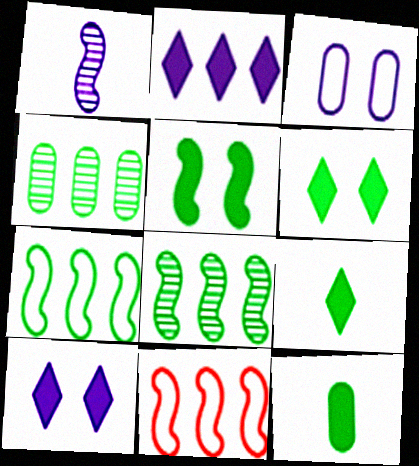[[1, 2, 3], 
[1, 5, 11], 
[2, 4, 11]]